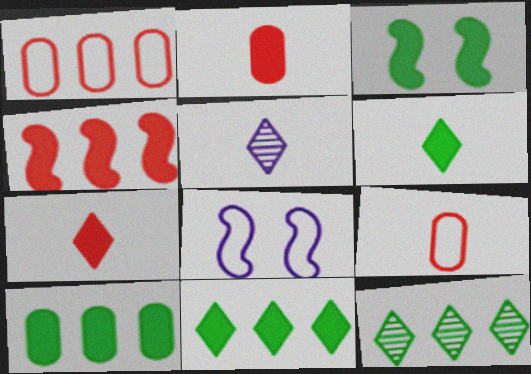[[1, 3, 5], 
[2, 8, 12], 
[3, 6, 10]]